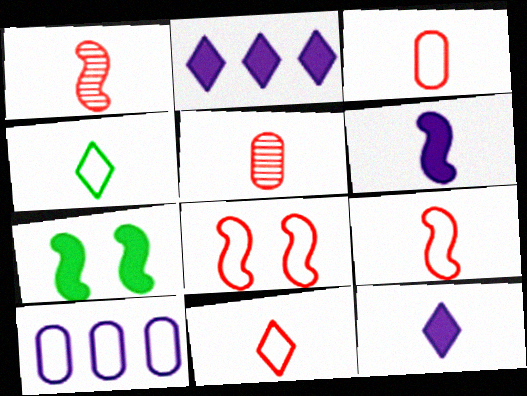[[3, 9, 11], 
[4, 5, 6], 
[4, 8, 10]]